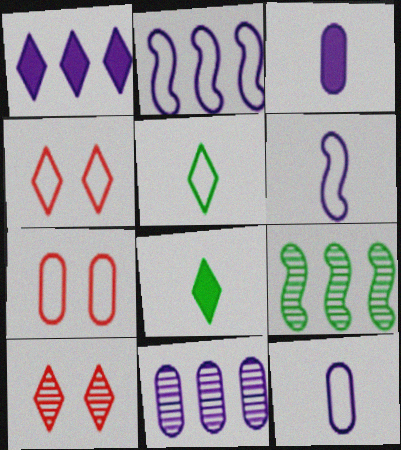[[1, 2, 11], 
[1, 5, 10], 
[2, 5, 7], 
[3, 4, 9]]